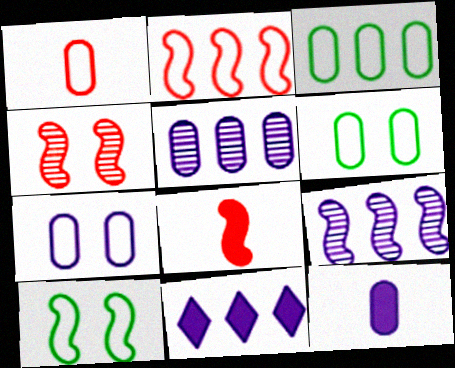[[1, 3, 7], 
[2, 4, 8], 
[5, 7, 12], 
[8, 9, 10]]